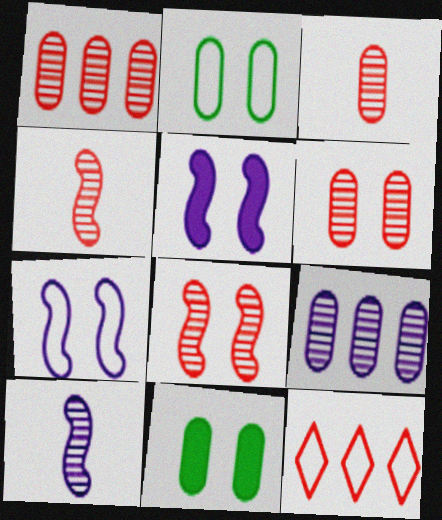[[1, 3, 6], 
[10, 11, 12]]